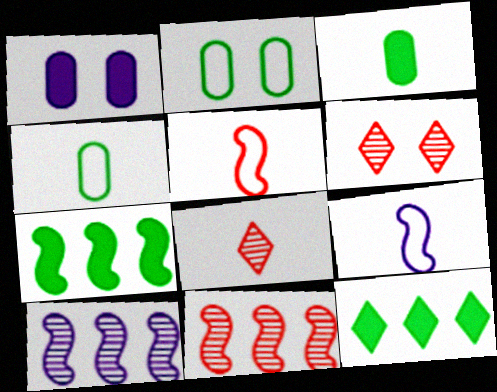[[3, 8, 9]]